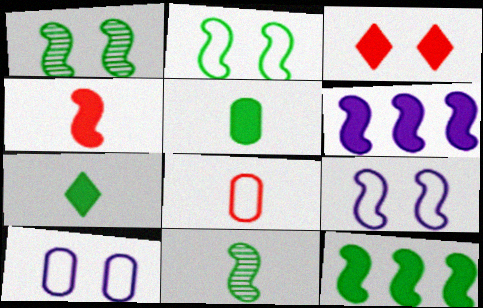[[1, 3, 10], 
[2, 11, 12], 
[3, 5, 6]]